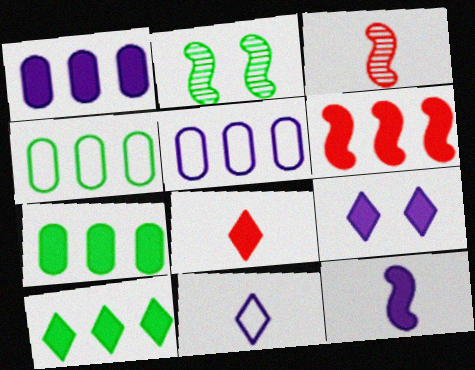[[1, 6, 10], 
[1, 9, 12], 
[2, 5, 8], 
[3, 4, 9], 
[8, 9, 10]]